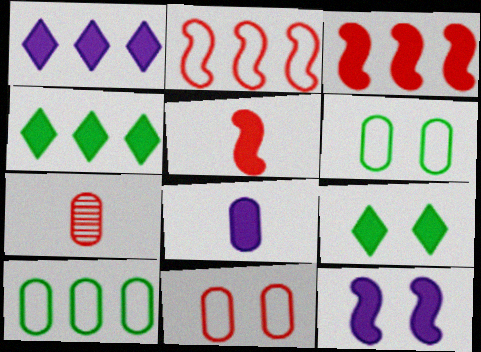[[1, 8, 12], 
[3, 8, 9]]